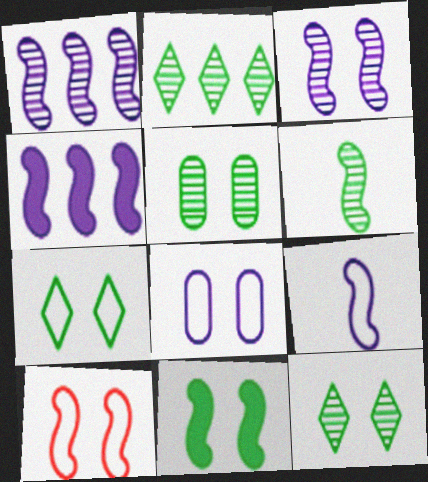[[2, 5, 6], 
[3, 4, 9], 
[3, 10, 11], 
[4, 6, 10], 
[5, 7, 11], 
[7, 8, 10]]